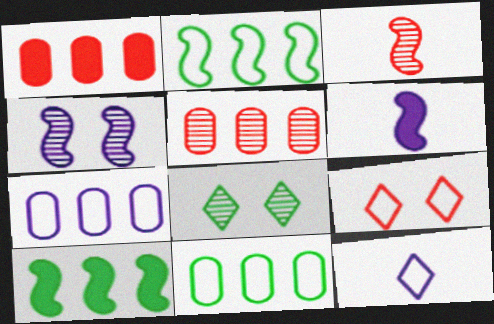[[1, 3, 9]]